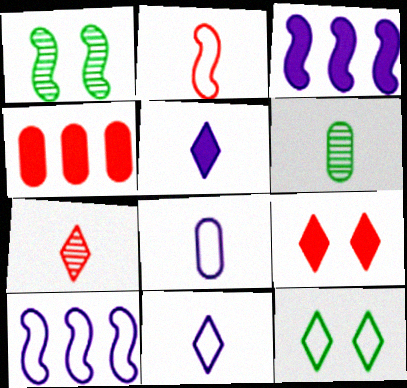[[1, 2, 3], 
[1, 4, 11], 
[2, 5, 6], 
[6, 9, 10]]